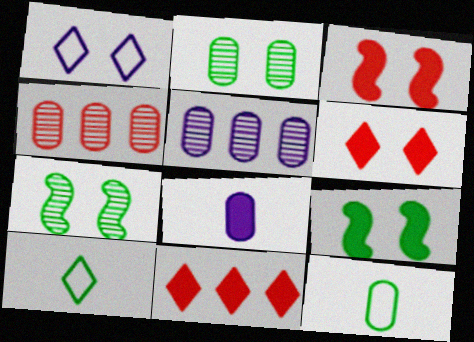[[1, 2, 3], 
[3, 5, 10], 
[8, 9, 11]]